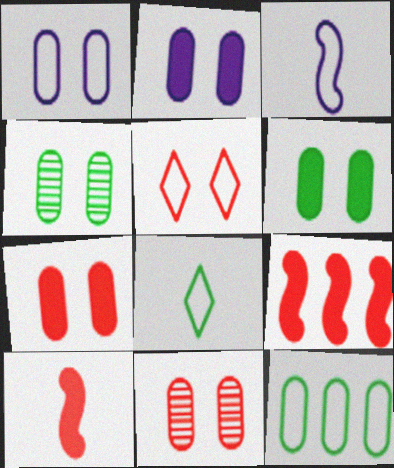[[1, 4, 7], 
[1, 6, 11], 
[2, 6, 7], 
[3, 5, 12]]